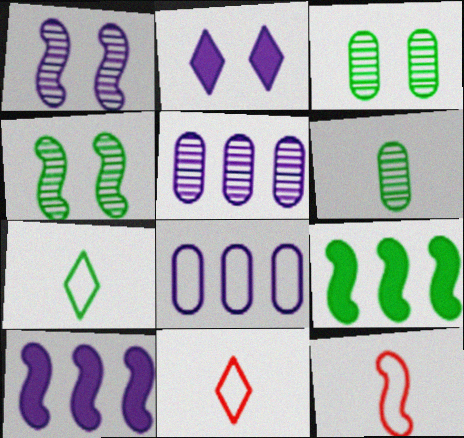[[1, 9, 12], 
[3, 7, 9], 
[3, 10, 11], 
[4, 10, 12]]